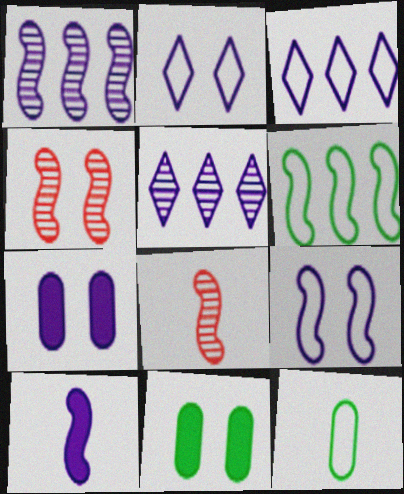[[1, 9, 10], 
[2, 4, 11], 
[3, 8, 11], 
[4, 6, 10]]